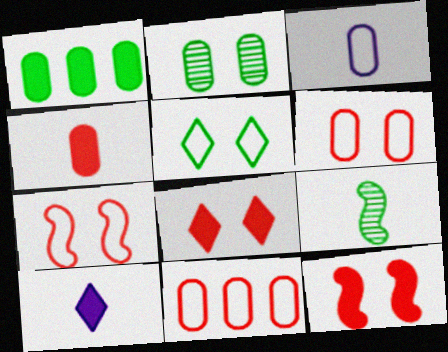[[1, 5, 9], 
[1, 10, 12]]